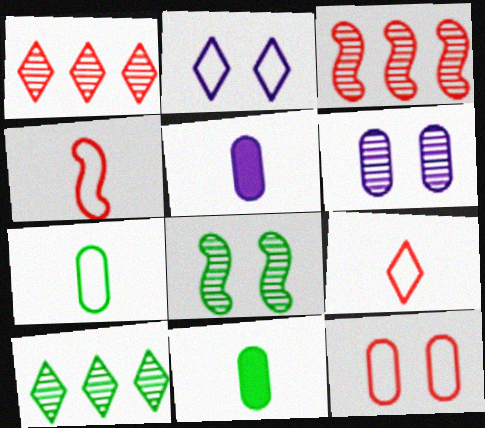[[2, 3, 11]]